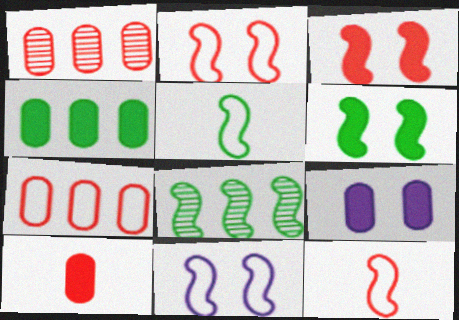[[4, 9, 10], 
[5, 6, 8]]